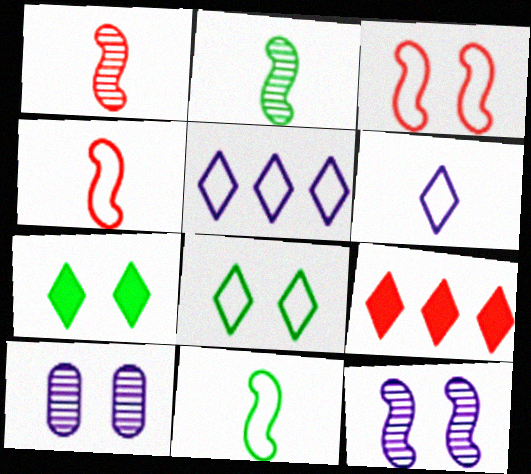[[3, 7, 10], 
[9, 10, 11]]